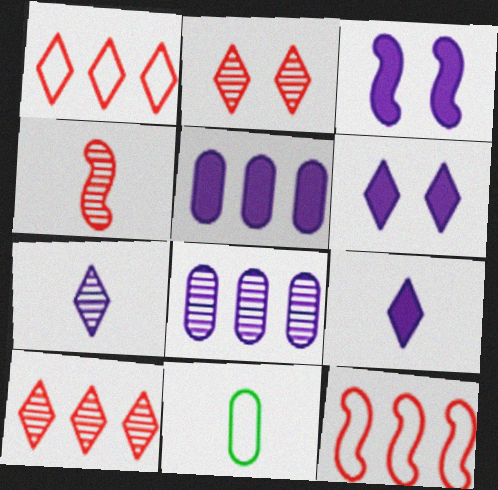[[3, 5, 9], 
[3, 10, 11], 
[4, 9, 11]]